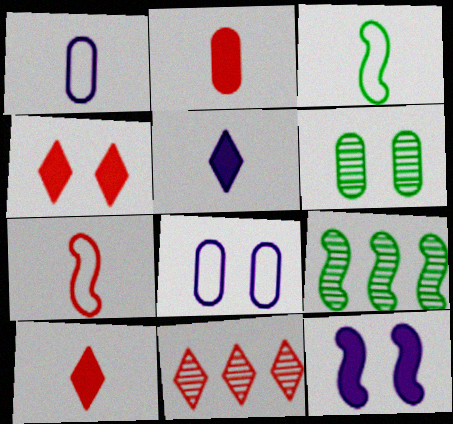[[1, 4, 9], 
[7, 9, 12], 
[8, 9, 10]]